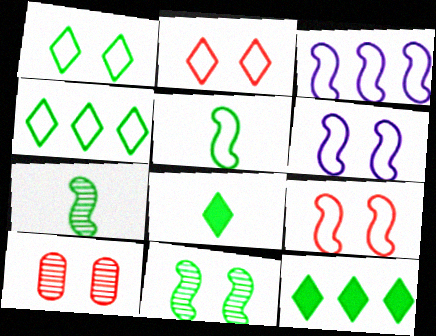[[3, 5, 9], 
[3, 8, 10]]